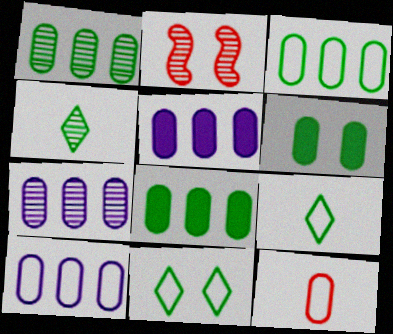[[1, 3, 8], 
[2, 4, 7], 
[2, 5, 9], 
[5, 7, 10], 
[6, 7, 12]]